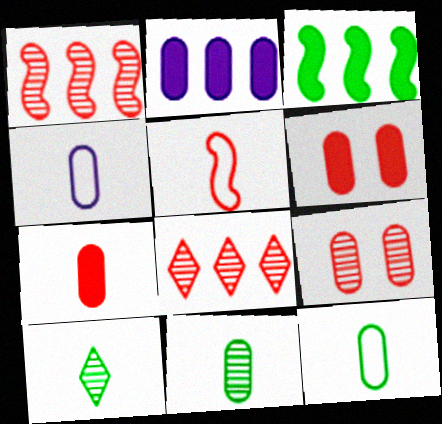[[2, 9, 12], 
[4, 7, 11], 
[5, 6, 8]]